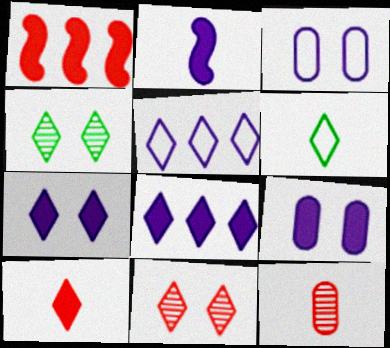[[2, 6, 12], 
[2, 8, 9], 
[4, 5, 10], 
[6, 8, 11]]